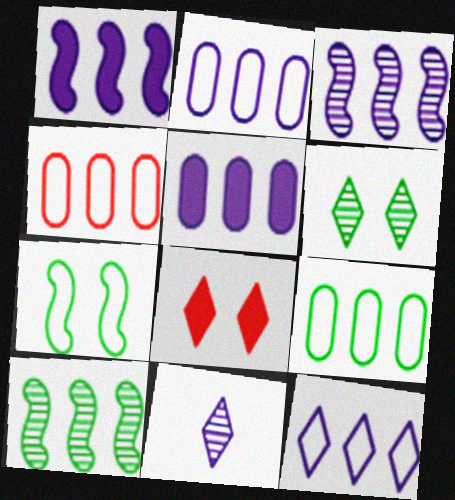[[2, 4, 9], 
[3, 5, 12]]